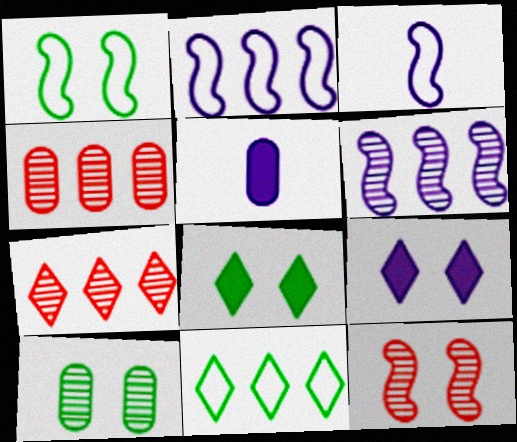[[1, 5, 7], 
[1, 8, 10], 
[3, 4, 8], 
[5, 11, 12]]